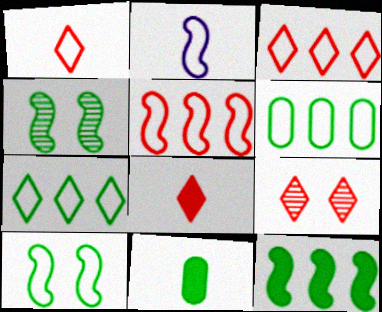[[2, 5, 10], 
[3, 8, 9], 
[4, 7, 11]]